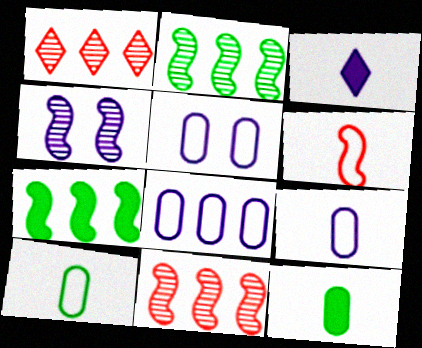[[1, 7, 8], 
[3, 4, 8], 
[4, 6, 7], 
[5, 8, 9]]